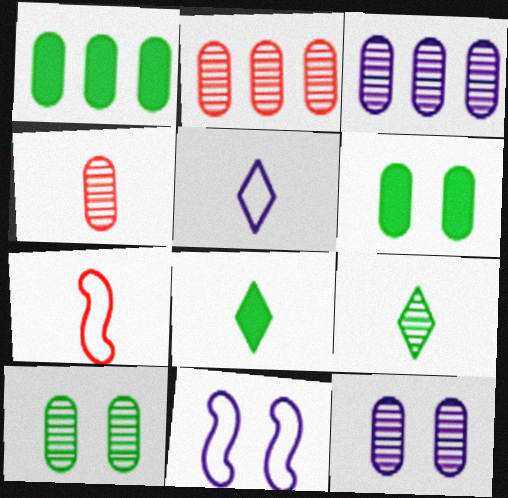[[2, 8, 11], 
[3, 4, 10]]